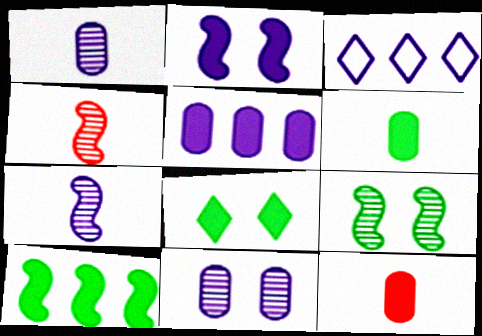[[1, 2, 3], 
[3, 9, 12], 
[6, 8, 10]]